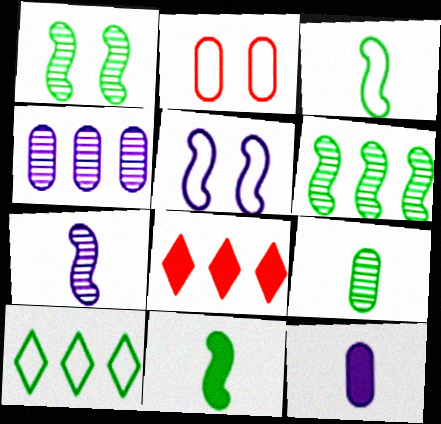[[5, 8, 9]]